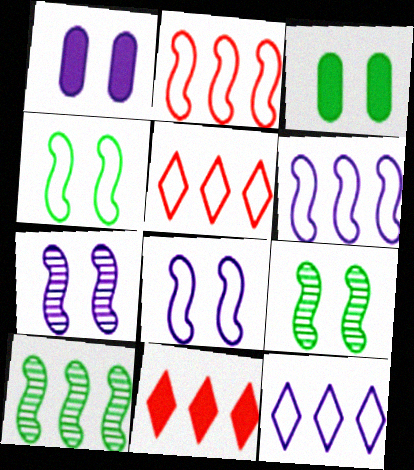[]